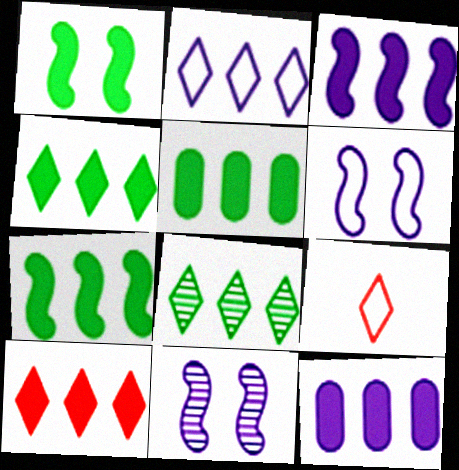[[2, 8, 10], 
[3, 5, 10], 
[4, 5, 7], 
[5, 9, 11], 
[7, 10, 12]]